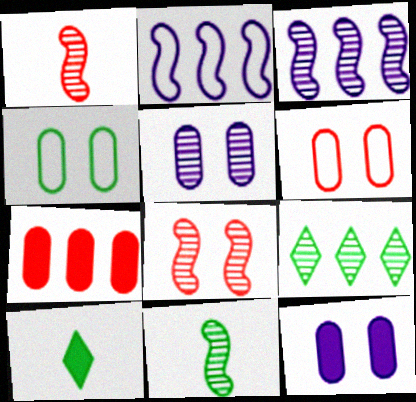[[1, 5, 9], 
[2, 7, 9], 
[3, 6, 10], 
[3, 8, 11]]